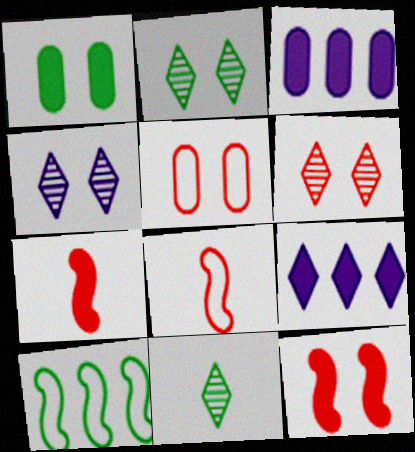[[1, 7, 9], 
[1, 10, 11], 
[2, 3, 8], 
[2, 4, 6], 
[5, 6, 12]]